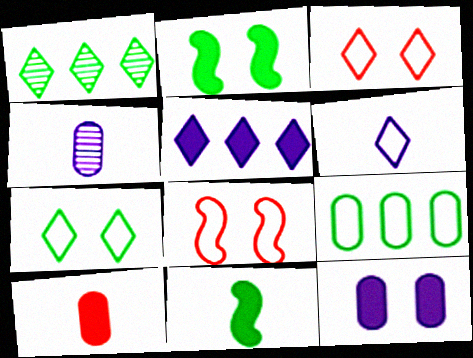[[2, 5, 10], 
[6, 8, 9]]